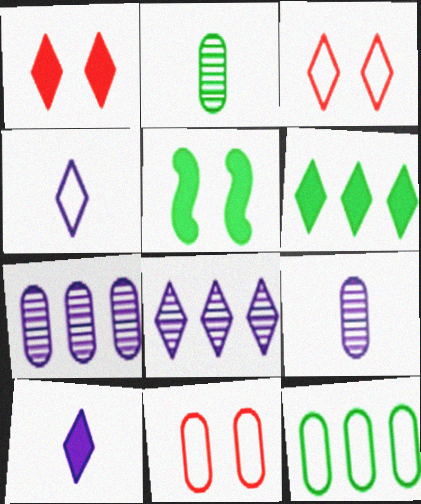[[1, 6, 10]]